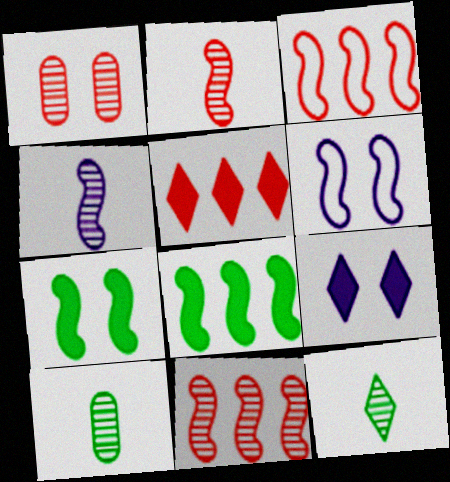[[2, 6, 8], 
[3, 4, 7], 
[3, 9, 10], 
[5, 6, 10]]